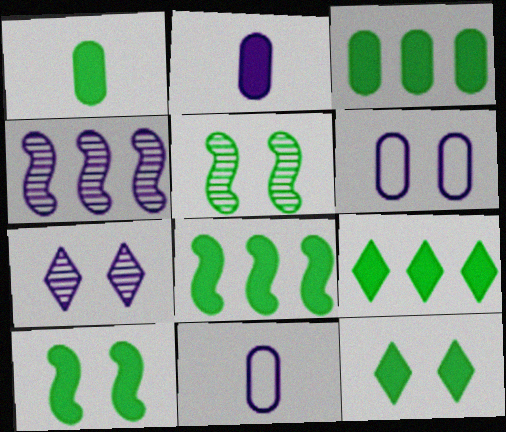[[1, 8, 12], 
[1, 9, 10], 
[3, 8, 9]]